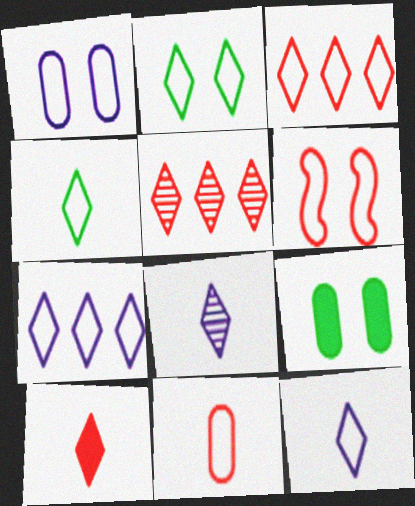[[1, 2, 6], 
[2, 3, 12], 
[3, 6, 11], 
[4, 8, 10]]